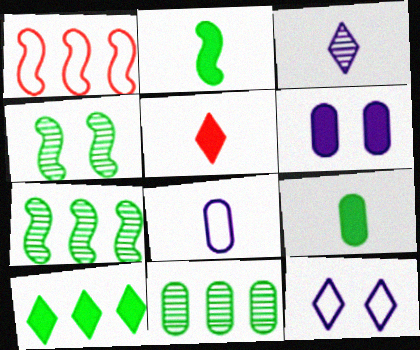[]